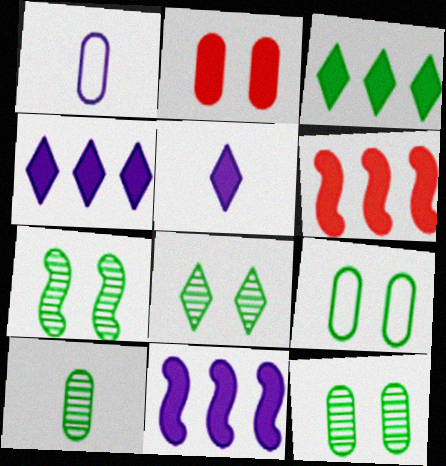[[1, 6, 8], 
[7, 8, 12]]